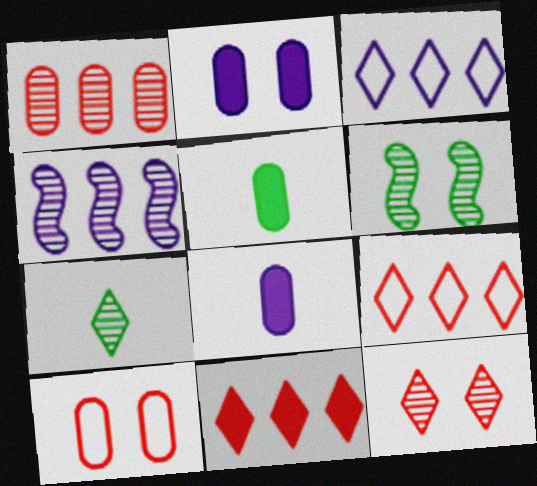[[6, 8, 9]]